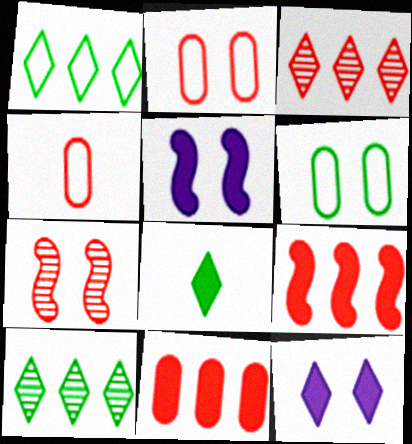[[4, 5, 10], 
[5, 8, 11], 
[6, 7, 12]]